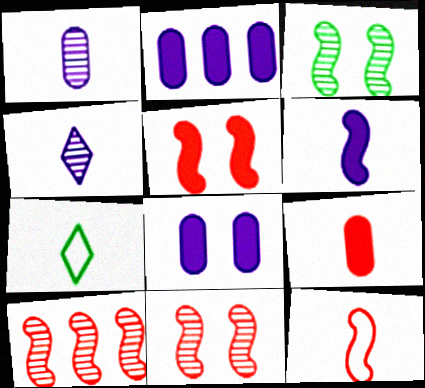[[2, 7, 11], 
[5, 10, 12], 
[7, 8, 10]]